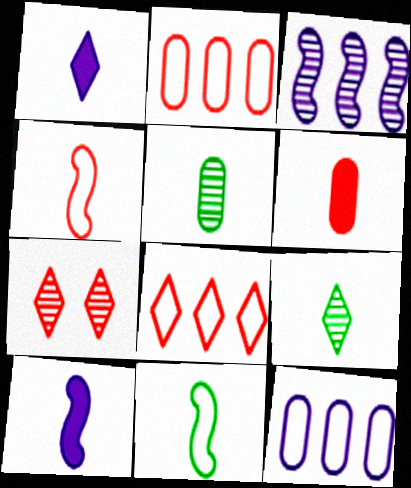[[1, 4, 5], 
[3, 5, 7]]